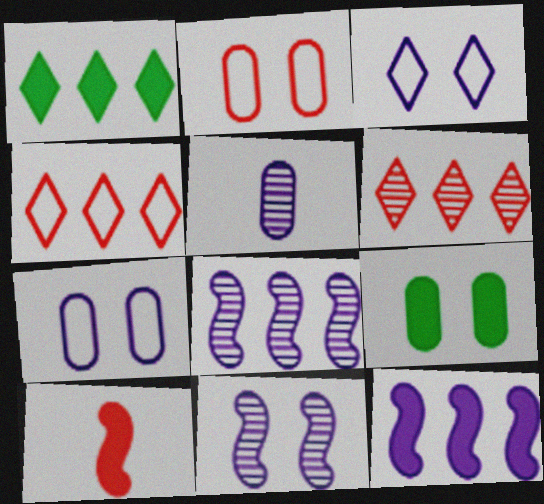[[2, 6, 10], 
[3, 5, 12]]